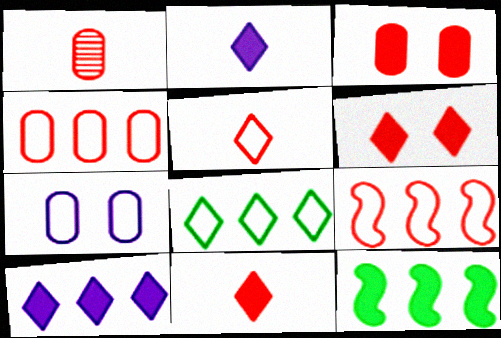[[1, 3, 4], 
[1, 6, 9], 
[2, 3, 12]]